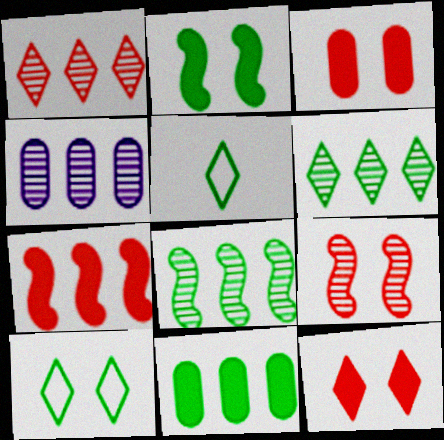[[1, 4, 8]]